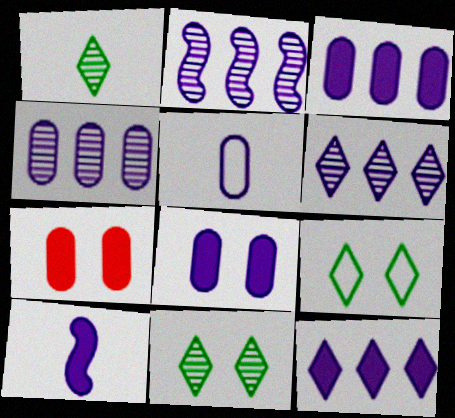[[2, 4, 6], 
[4, 5, 8], 
[8, 10, 12]]